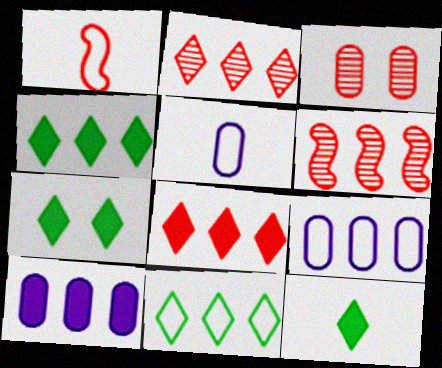[[1, 3, 8], 
[4, 6, 9], 
[4, 7, 12], 
[5, 6, 7], 
[6, 10, 11]]